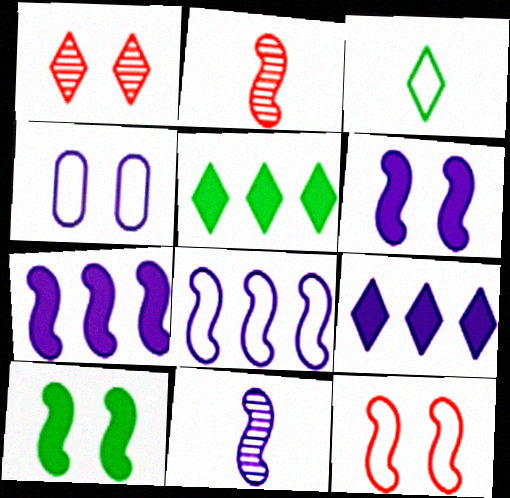[[1, 3, 9], 
[1, 4, 10], 
[2, 4, 5], 
[2, 8, 10], 
[4, 9, 11], 
[6, 8, 11]]